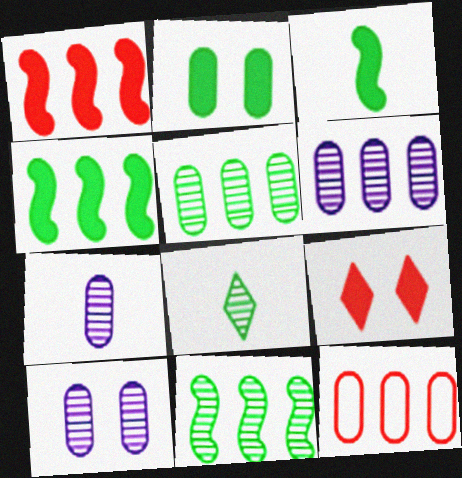[[2, 7, 12], 
[6, 7, 10]]